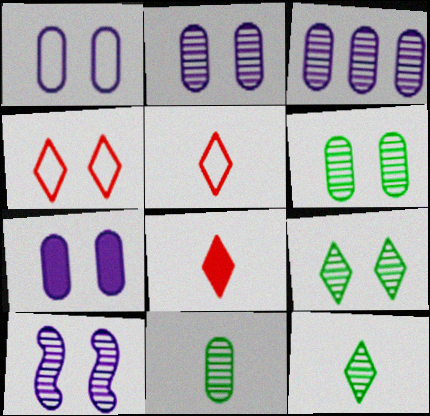[[1, 2, 7]]